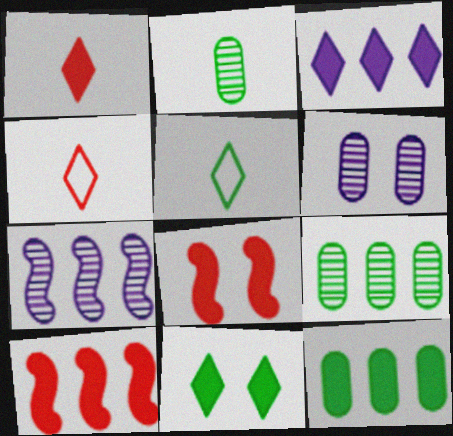[[1, 3, 11], 
[3, 10, 12], 
[5, 6, 10]]